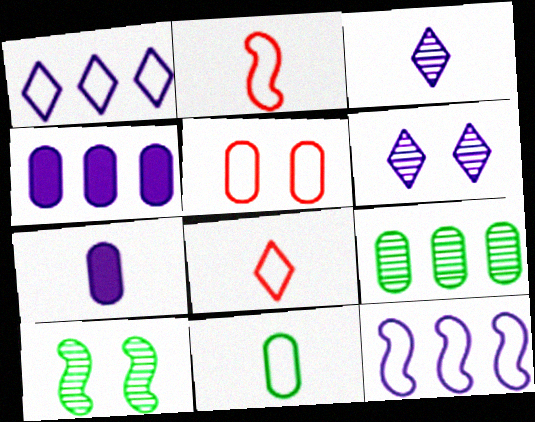[[4, 8, 10], 
[5, 7, 9], 
[6, 7, 12]]